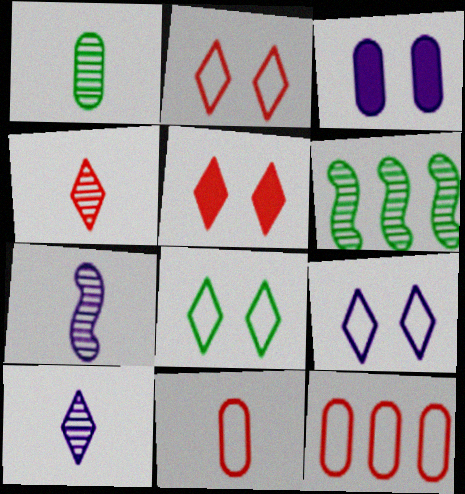[[1, 3, 12], 
[1, 4, 7], 
[2, 8, 9]]